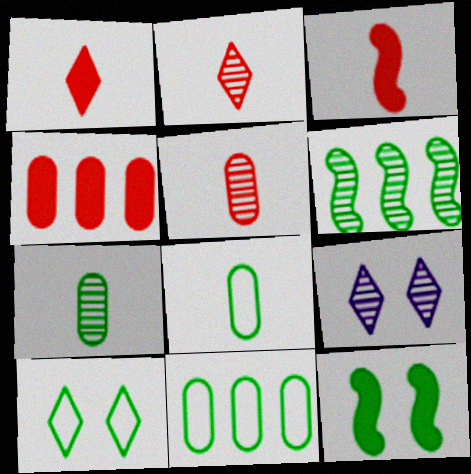[[3, 9, 11], 
[5, 6, 9]]